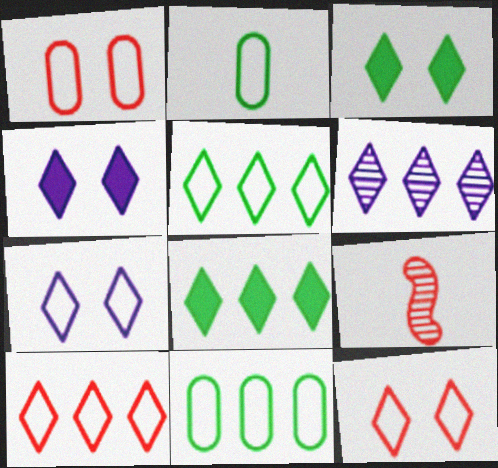[[4, 9, 11], 
[6, 8, 10]]